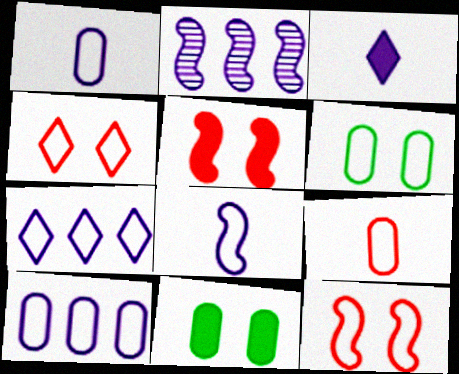[[6, 9, 10]]